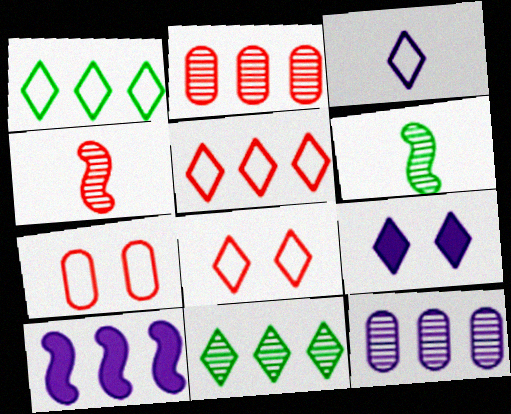[[1, 2, 10], 
[1, 3, 8]]